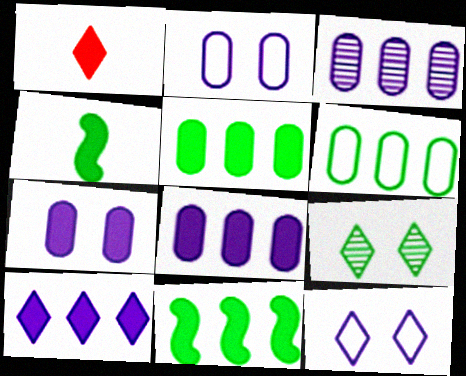[[1, 7, 11], 
[4, 6, 9]]